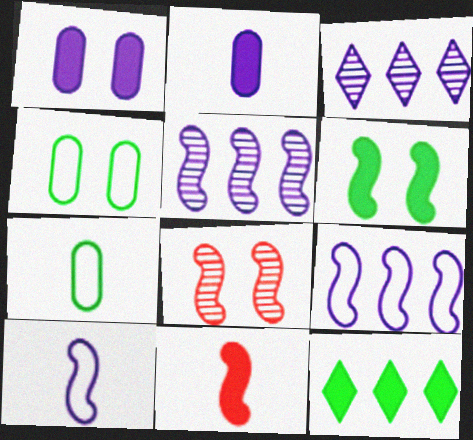[[1, 3, 10], 
[1, 11, 12], 
[3, 4, 11]]